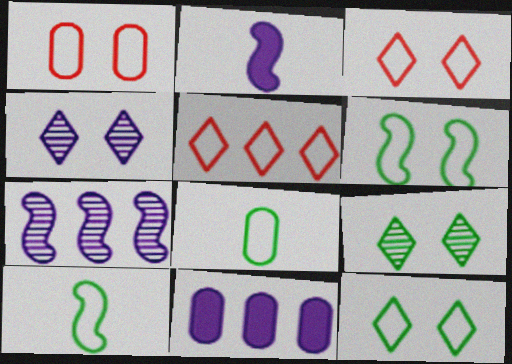[]